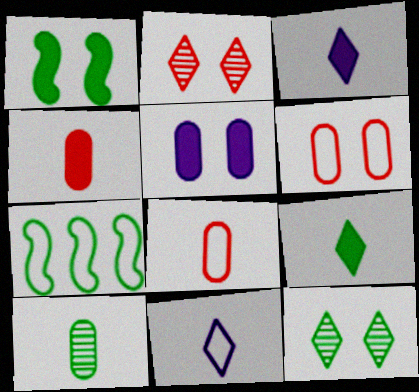[[6, 7, 11]]